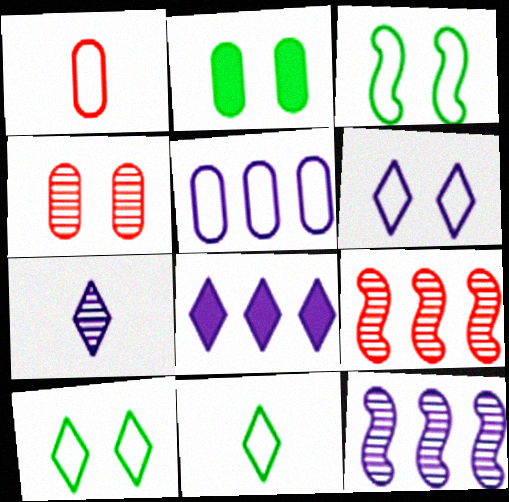[[5, 8, 12], 
[6, 7, 8]]